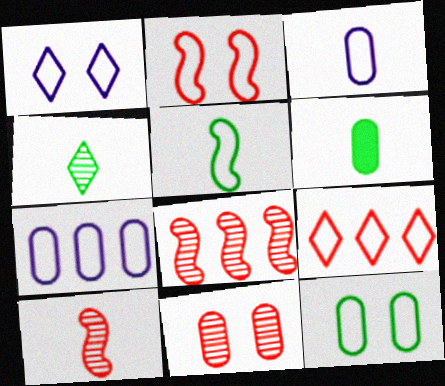[[1, 2, 12], 
[1, 6, 8], 
[4, 5, 6], 
[6, 7, 11]]